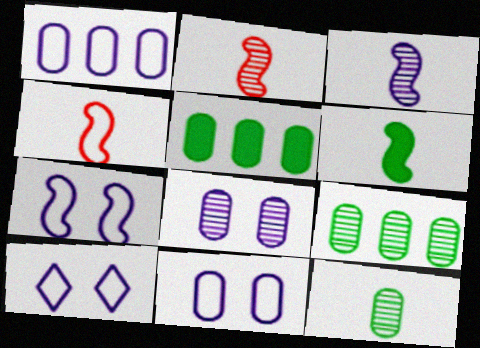[[2, 5, 10], 
[3, 4, 6], 
[7, 10, 11]]